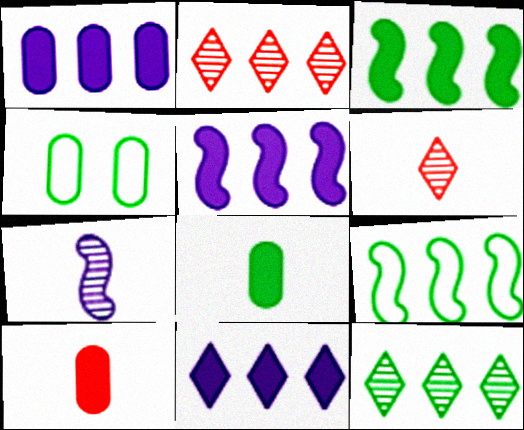[[1, 2, 9], 
[1, 5, 11], 
[4, 5, 6]]